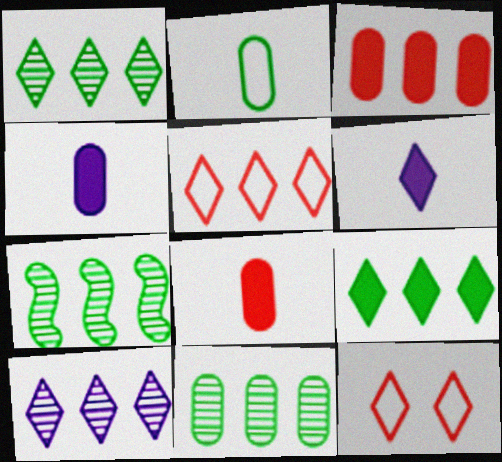[[1, 6, 12], 
[1, 7, 11], 
[4, 7, 12], 
[5, 9, 10]]